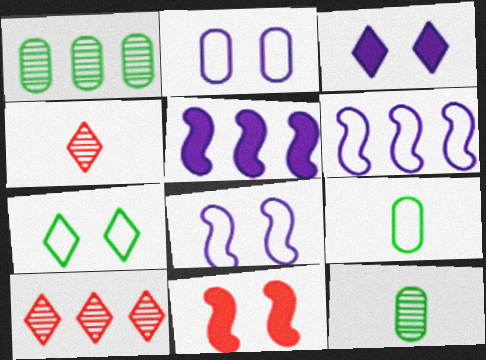[]